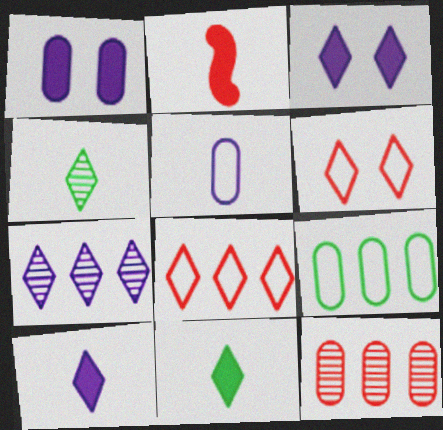[[2, 4, 5], 
[2, 6, 12], 
[3, 4, 8], 
[6, 7, 11]]